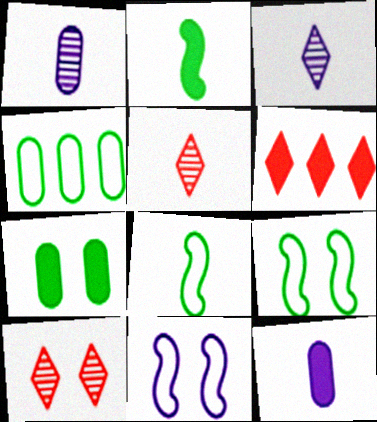[[1, 6, 9], 
[5, 8, 12], 
[7, 10, 11]]